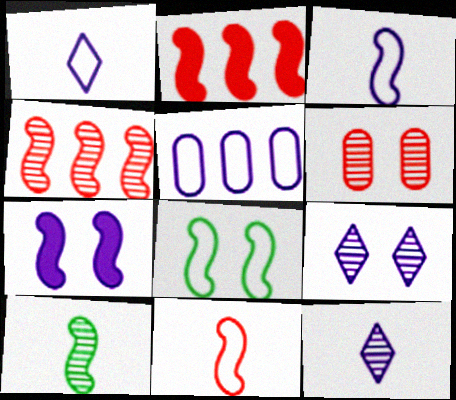[[5, 7, 12]]